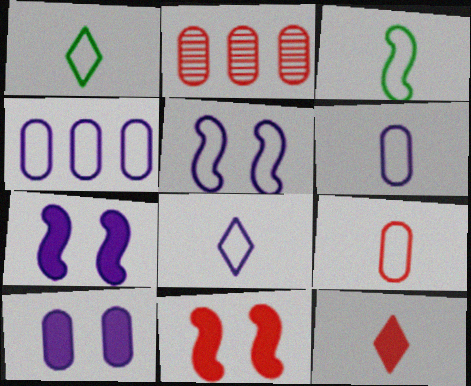[[1, 2, 7], 
[3, 8, 9], 
[4, 5, 8]]